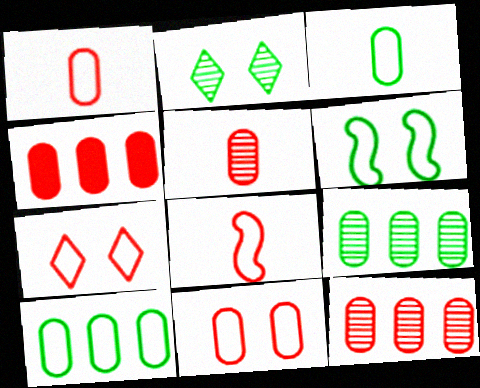[[4, 5, 11]]